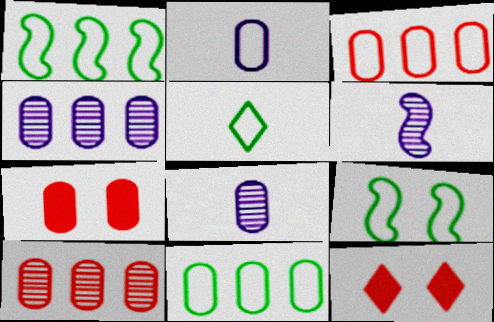[[1, 8, 12], 
[5, 9, 11], 
[6, 11, 12], 
[7, 8, 11]]